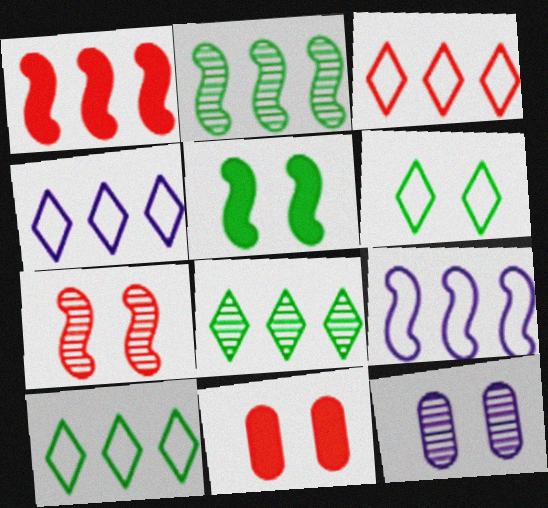[[1, 2, 9], 
[3, 4, 10]]